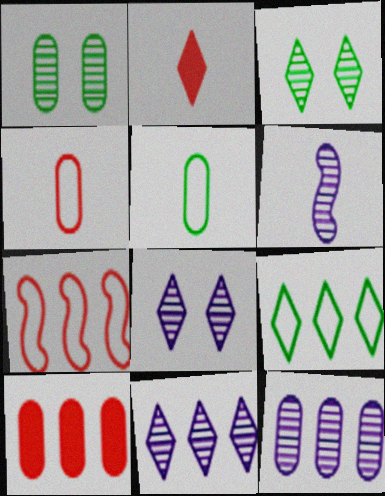[[2, 5, 6], 
[2, 8, 9], 
[6, 8, 12]]